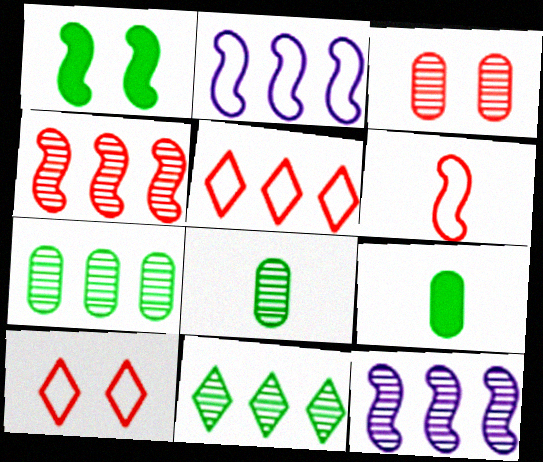[[1, 6, 12], 
[9, 10, 12]]